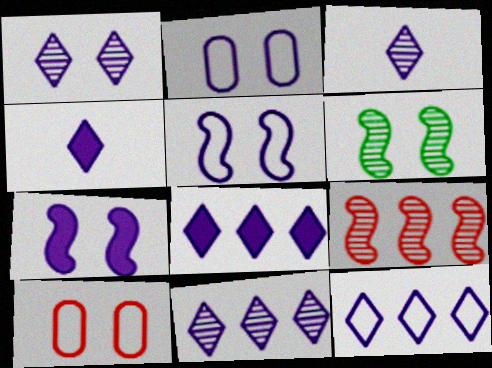[[1, 2, 7], 
[1, 3, 11], 
[1, 4, 12], 
[8, 11, 12]]